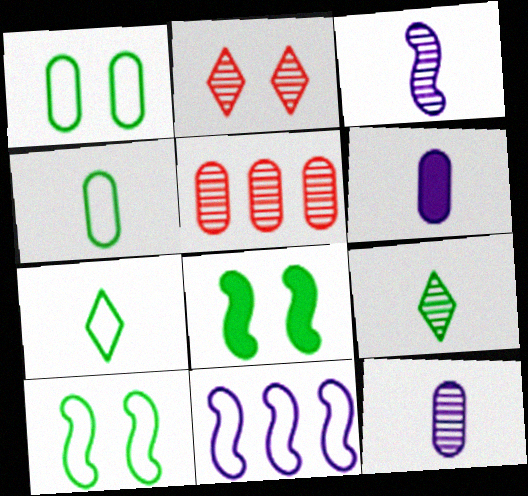[[1, 5, 6]]